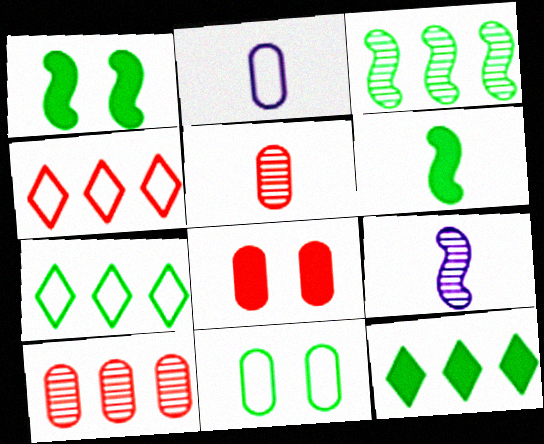[[7, 8, 9]]